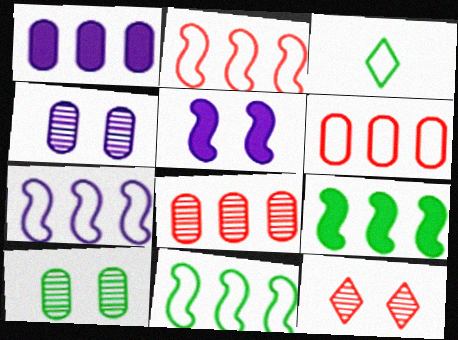[[2, 7, 11], 
[3, 5, 8], 
[3, 9, 10]]